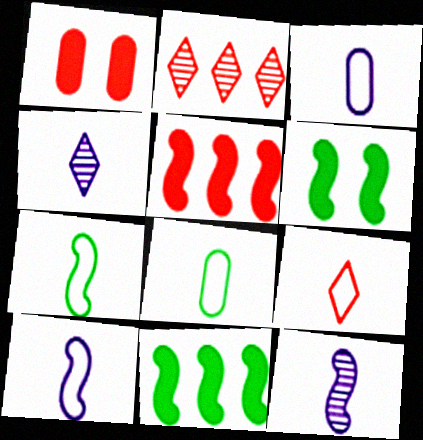[[2, 3, 6], 
[3, 7, 9], 
[8, 9, 10]]